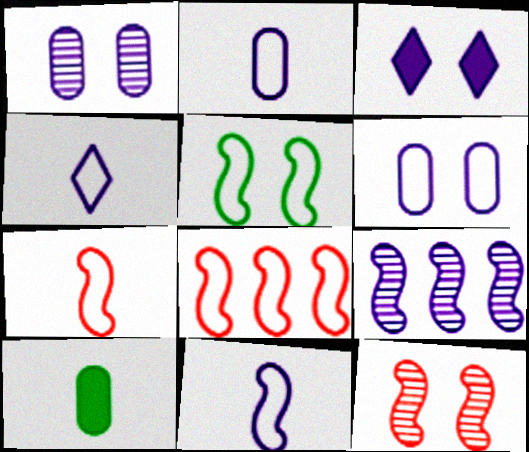[[2, 3, 9], 
[2, 4, 11], 
[5, 8, 11]]